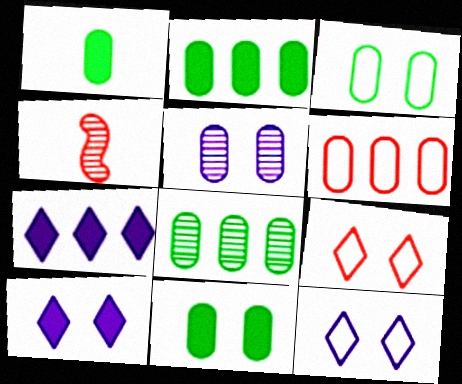[[1, 2, 11], 
[1, 3, 8], 
[1, 5, 6], 
[2, 4, 12], 
[3, 4, 7]]